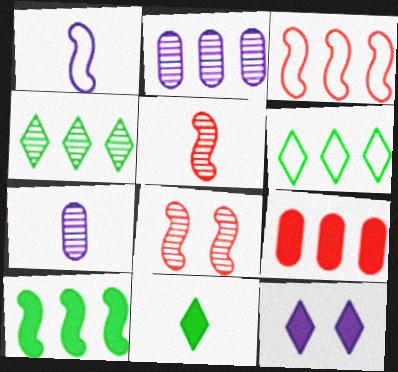[[1, 2, 12], 
[1, 8, 10], 
[4, 7, 8]]